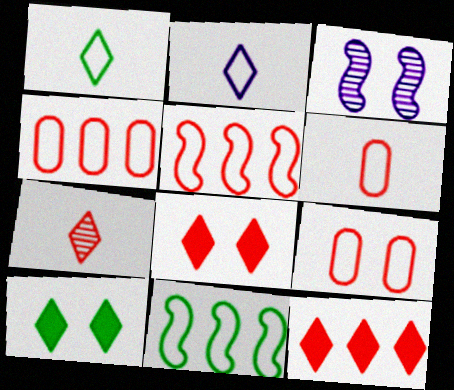[[2, 9, 11], 
[3, 9, 10], 
[4, 6, 9]]